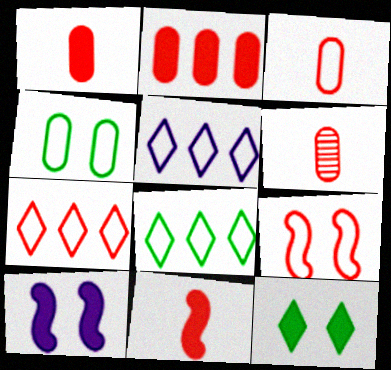[[1, 3, 6], 
[3, 7, 9], 
[5, 7, 8], 
[6, 8, 10]]